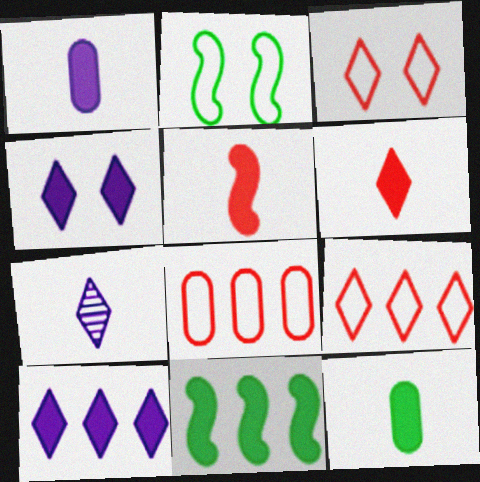[]